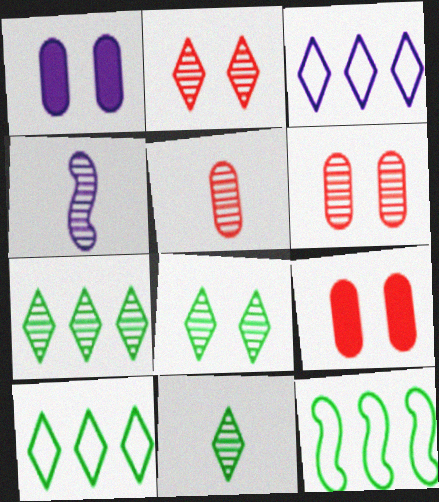[[1, 3, 4], 
[4, 5, 11], 
[4, 6, 7], 
[4, 9, 10], 
[7, 8, 11]]